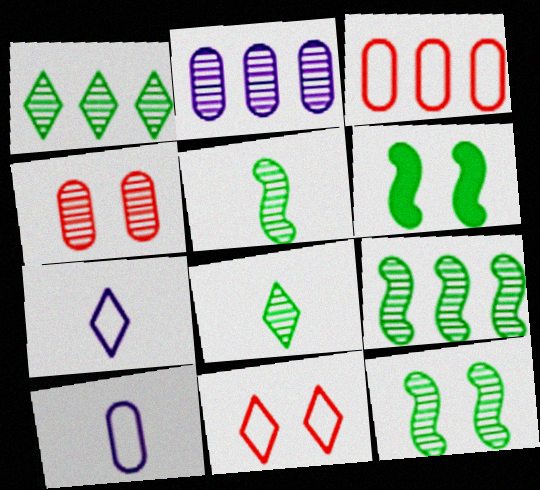[[5, 9, 12]]